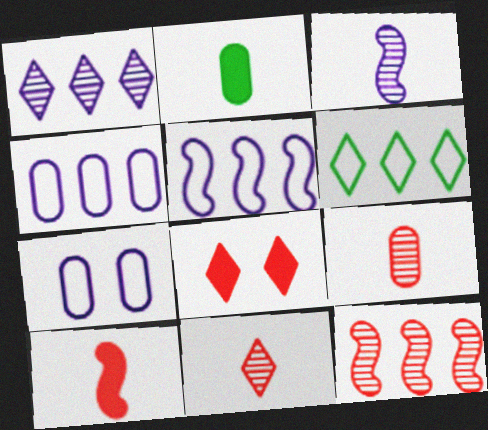[]